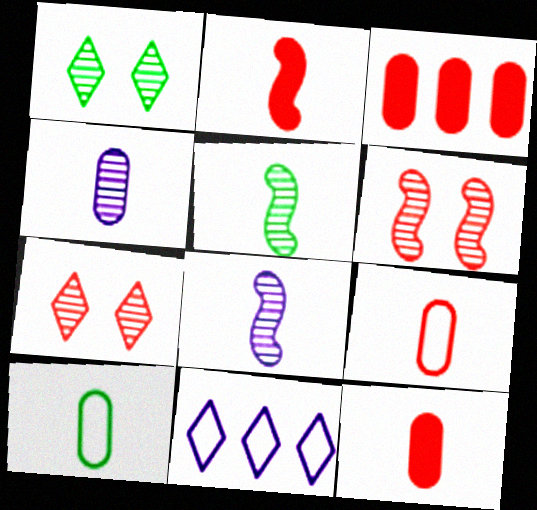[[4, 10, 12]]